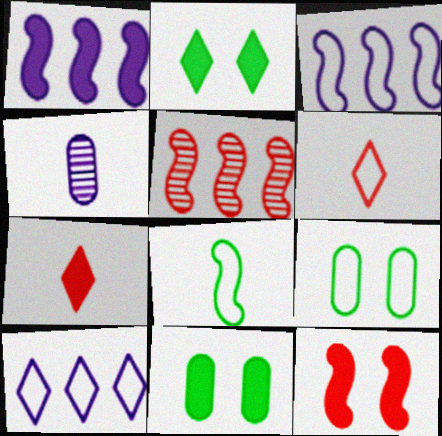[[1, 7, 11], 
[3, 6, 9], 
[4, 7, 8]]